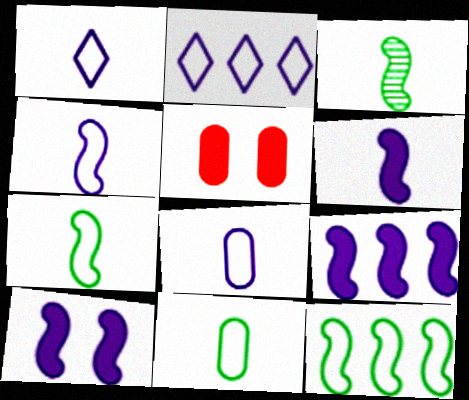[[1, 4, 8], 
[2, 3, 5], 
[6, 9, 10]]